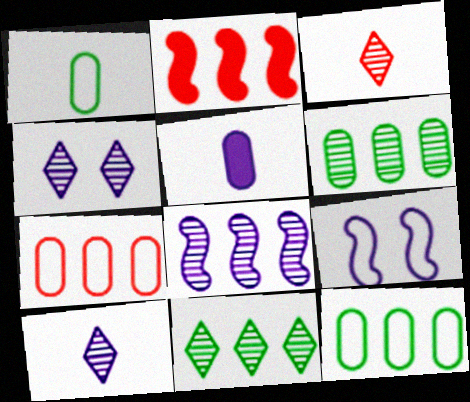[[1, 2, 4], 
[3, 4, 11]]